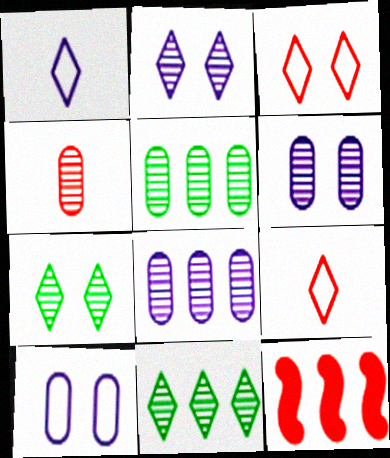[[3, 4, 12], 
[4, 5, 6]]